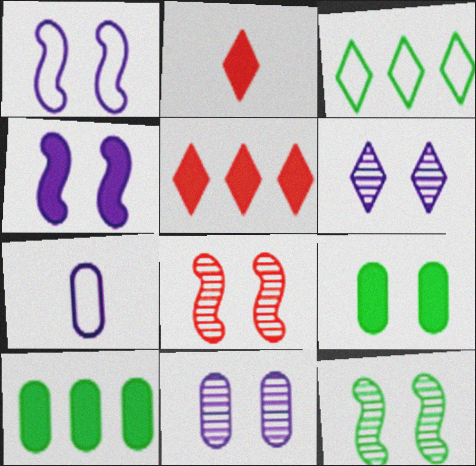[[2, 3, 6], 
[2, 4, 10], 
[5, 7, 12]]